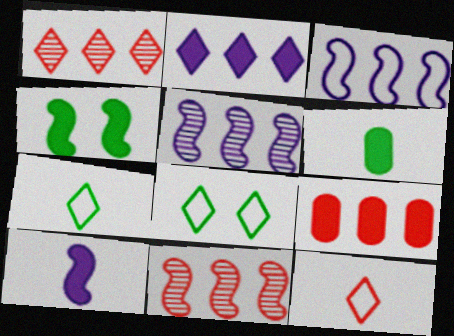[]